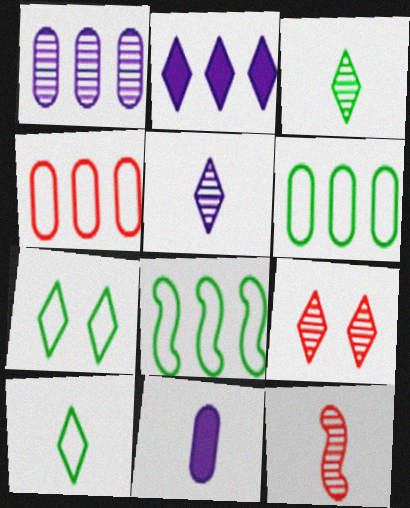[[2, 9, 10], 
[8, 9, 11], 
[10, 11, 12]]